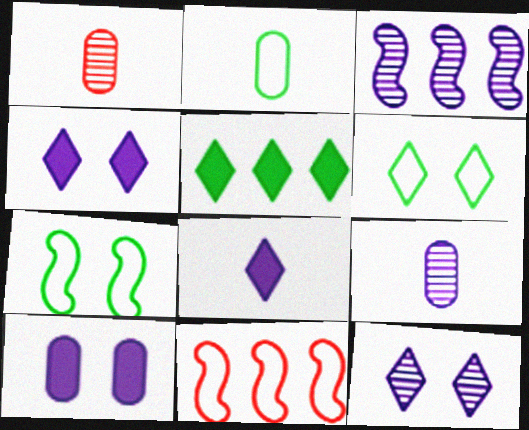[[3, 9, 12]]